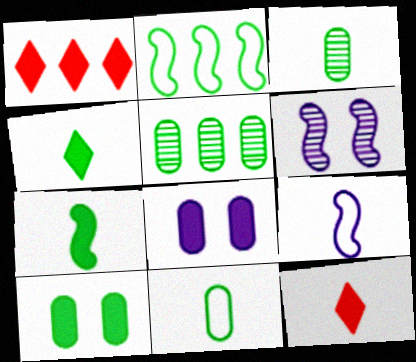[[1, 6, 11], 
[1, 7, 8], 
[3, 9, 12], 
[5, 10, 11]]